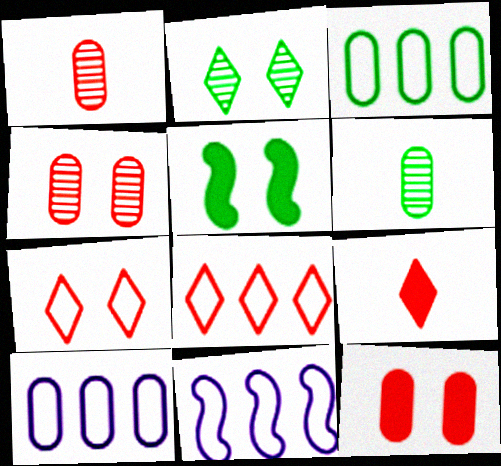[[3, 8, 11], 
[6, 10, 12]]